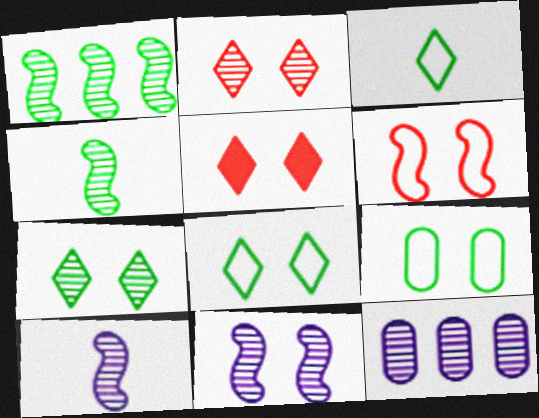[[2, 4, 12], 
[5, 9, 11]]